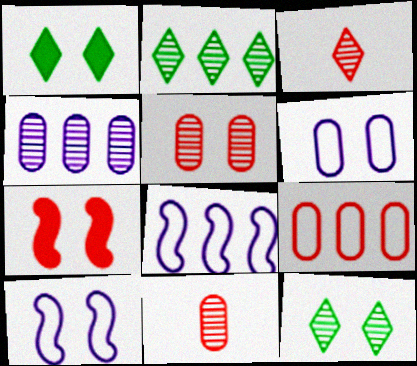[[1, 5, 10], 
[1, 8, 11], 
[3, 7, 9], 
[6, 7, 12]]